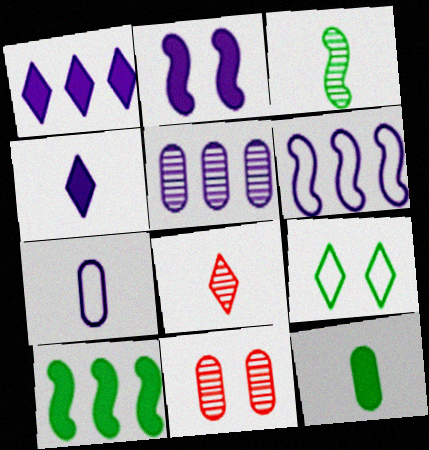[[1, 5, 6], 
[1, 8, 9], 
[2, 9, 11]]